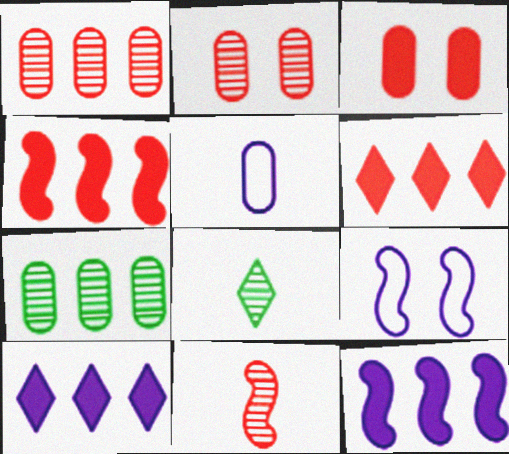[[3, 5, 7]]